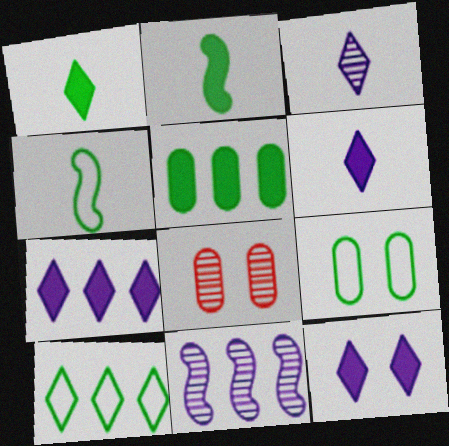[[4, 7, 8], 
[4, 9, 10], 
[6, 7, 12]]